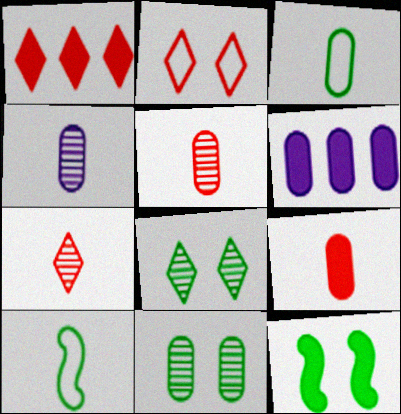[[1, 2, 7], 
[3, 4, 9]]